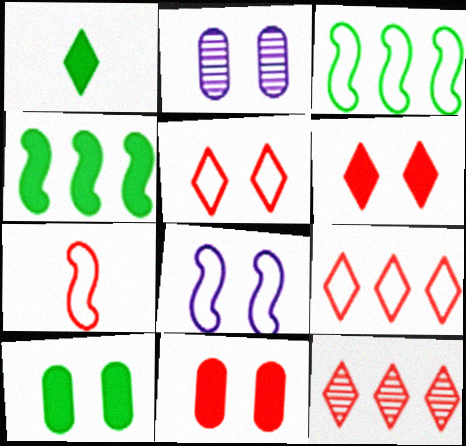[[1, 4, 10], 
[3, 7, 8], 
[7, 11, 12]]